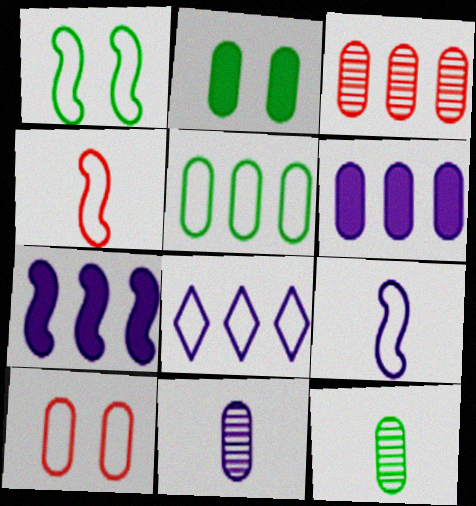[[2, 5, 12], 
[3, 5, 6], 
[6, 10, 12]]